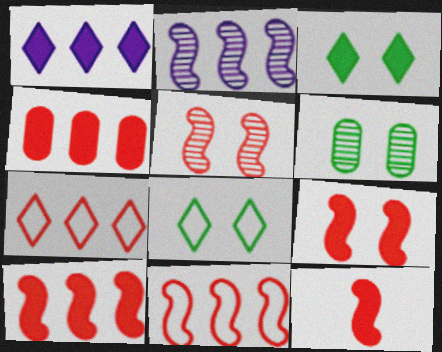[[5, 11, 12], 
[9, 10, 12]]